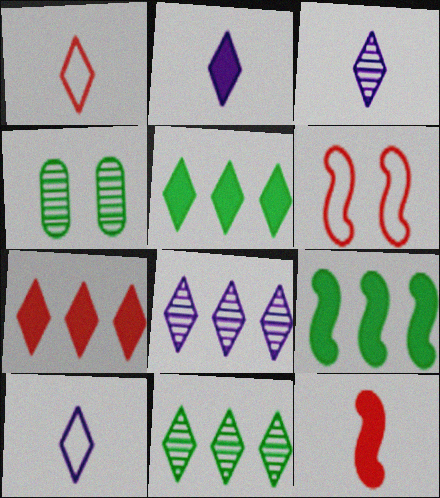[[2, 3, 10]]